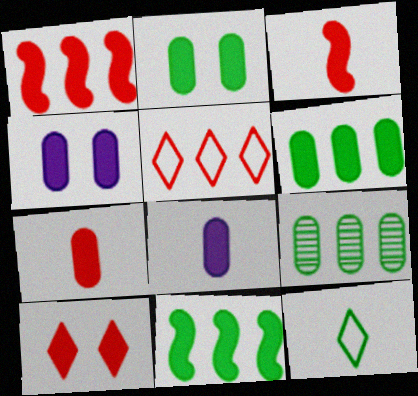[[1, 7, 10], 
[4, 6, 7], 
[8, 10, 11]]